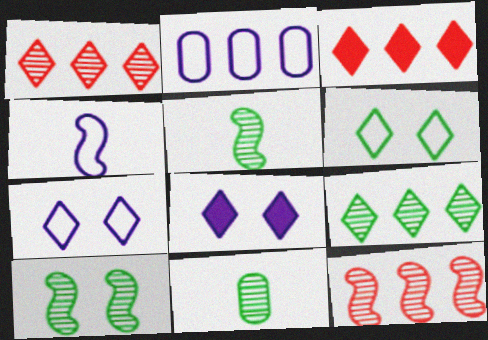[[2, 4, 7], 
[9, 10, 11]]